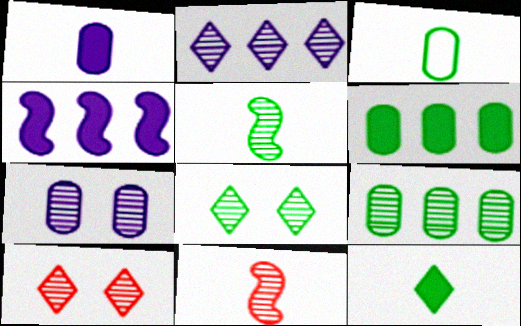[[3, 4, 10], 
[3, 5, 12], 
[5, 8, 9]]